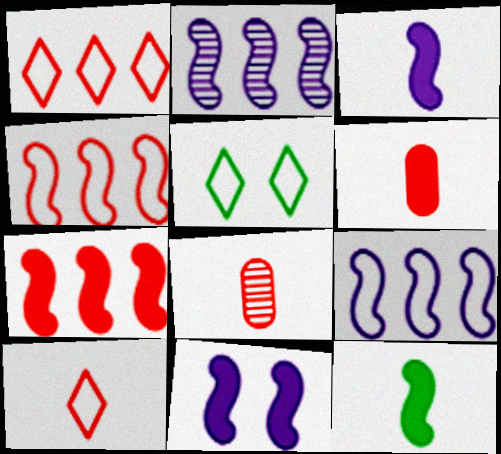[[2, 5, 6], 
[7, 11, 12]]